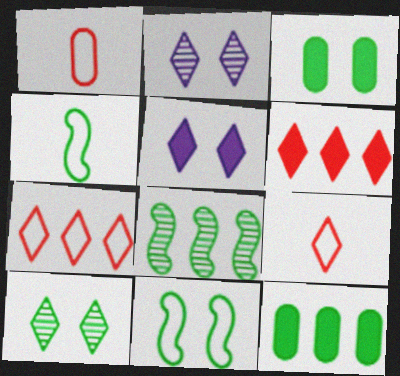[[1, 5, 8], 
[3, 10, 11], 
[4, 10, 12]]